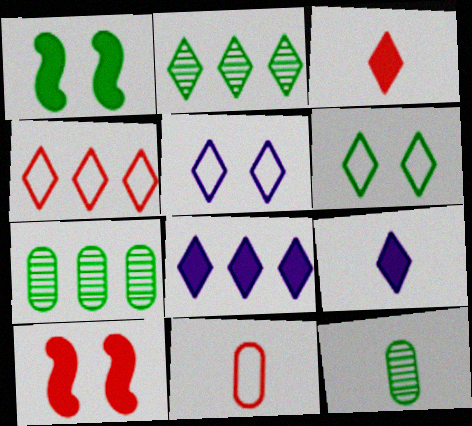[[2, 3, 5], 
[2, 4, 8]]